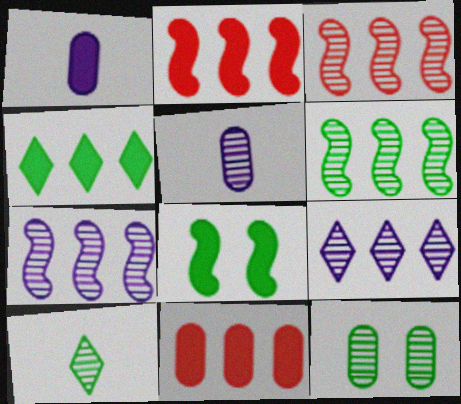[[3, 6, 7], 
[6, 10, 12]]